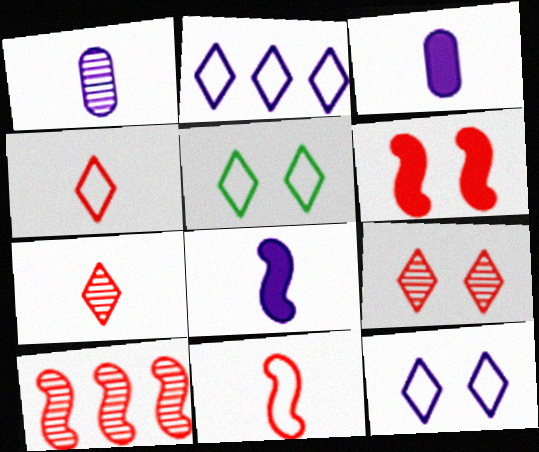[[2, 4, 5], 
[3, 5, 10], 
[6, 10, 11]]